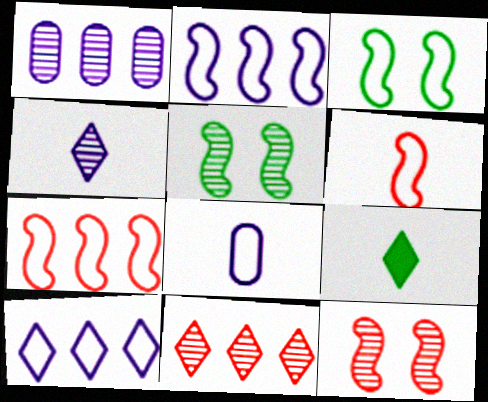[[2, 3, 6]]